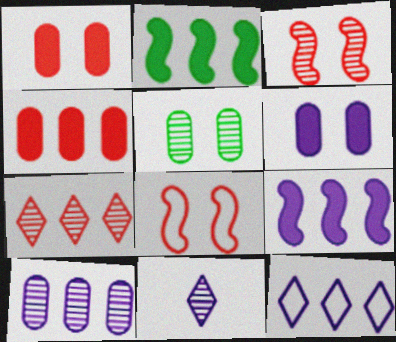[[9, 10, 12]]